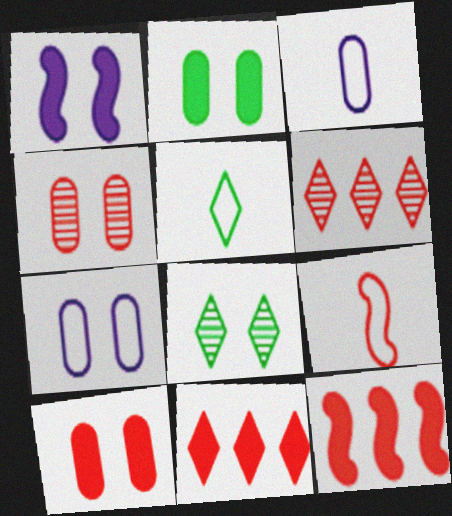[[2, 4, 7], 
[3, 5, 9], 
[3, 8, 12], 
[4, 9, 11], 
[6, 9, 10]]